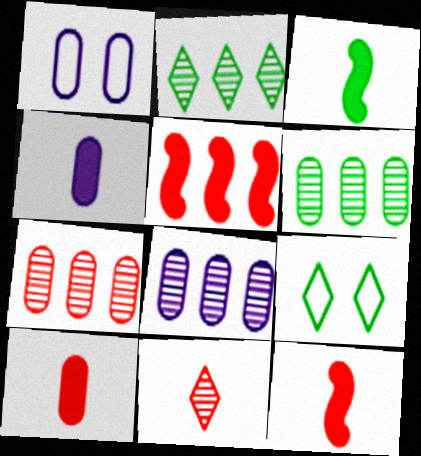[[1, 2, 12], 
[1, 4, 8], 
[1, 6, 10], 
[3, 6, 9], 
[6, 7, 8], 
[8, 9, 12]]